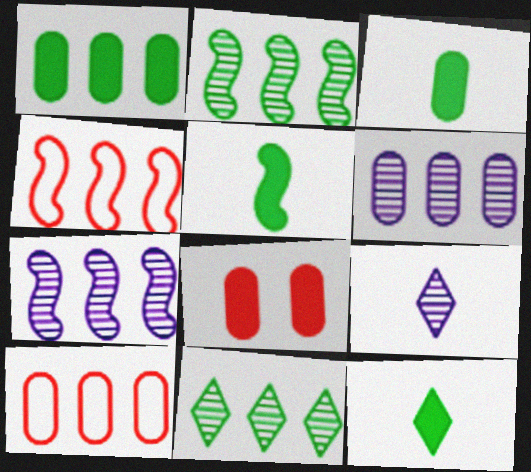[[1, 6, 10], 
[3, 5, 12]]